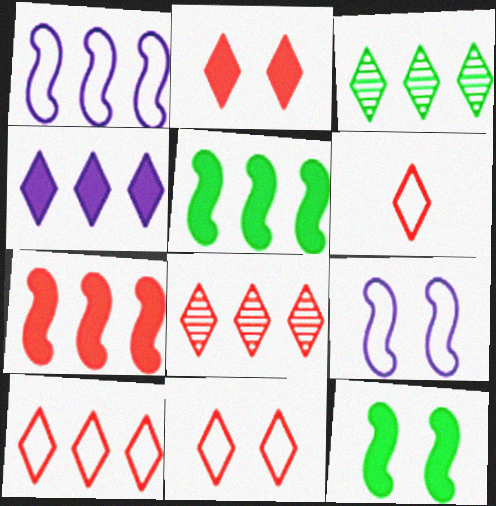[[2, 6, 8], 
[3, 4, 10], 
[6, 10, 11]]